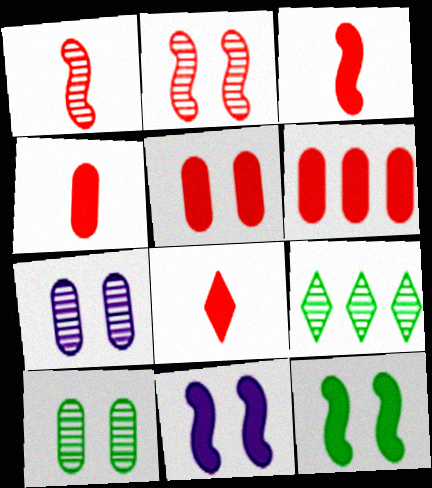[[1, 7, 9], 
[3, 4, 8], 
[4, 5, 6]]